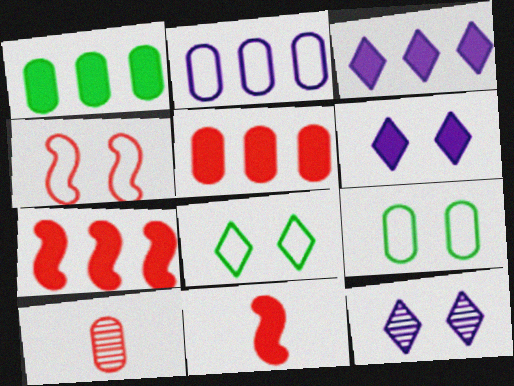[[1, 3, 7], 
[1, 6, 11]]